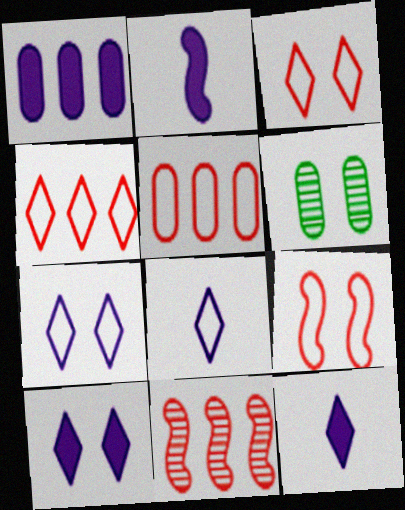[[1, 2, 10], 
[2, 4, 6], 
[6, 9, 10]]